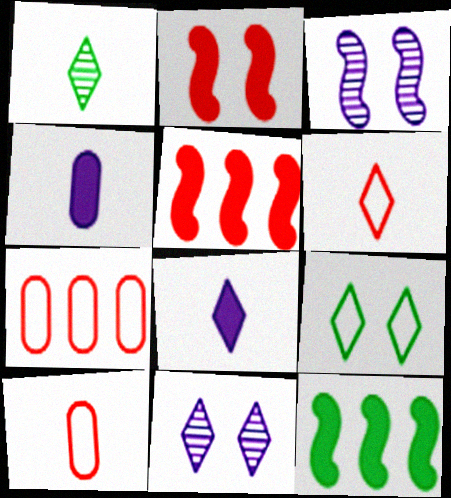[[1, 6, 8], 
[10, 11, 12]]